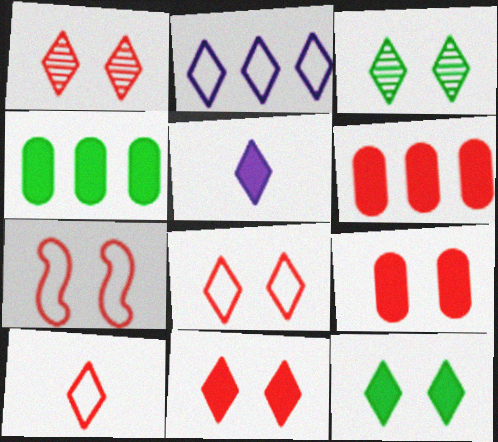[[1, 7, 9], 
[1, 8, 11]]